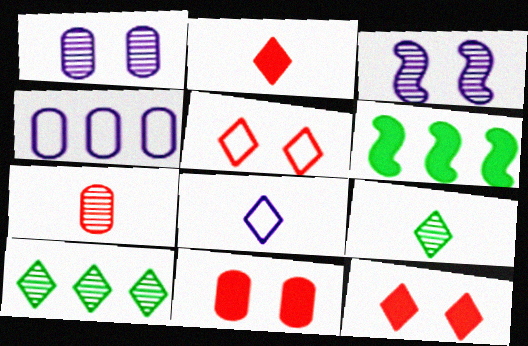[[2, 8, 9], 
[3, 7, 10], 
[8, 10, 12]]